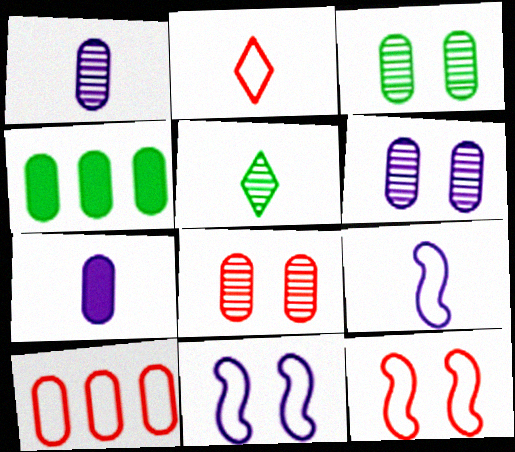[[2, 10, 12], 
[3, 6, 8], 
[3, 7, 10]]